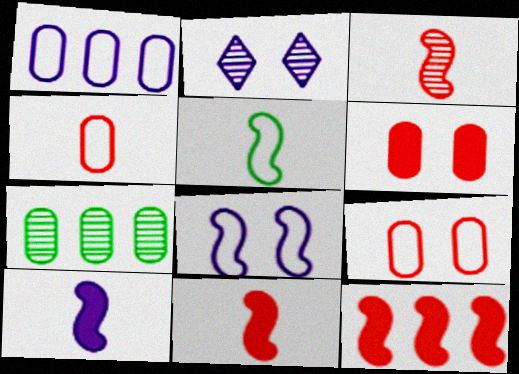[[1, 2, 10], 
[2, 3, 7], 
[3, 5, 10]]